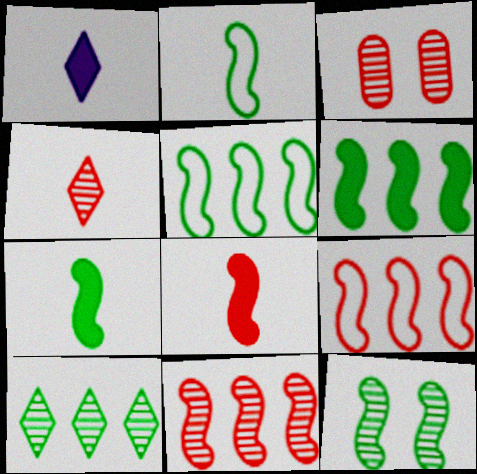[[1, 3, 5], 
[2, 6, 12], 
[3, 4, 11], 
[5, 7, 12]]